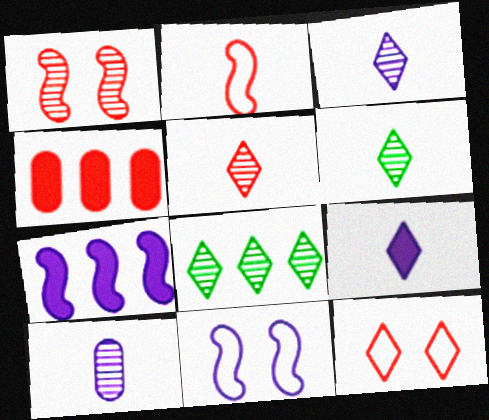[[1, 8, 10], 
[3, 5, 6], 
[4, 6, 11], 
[8, 9, 12]]